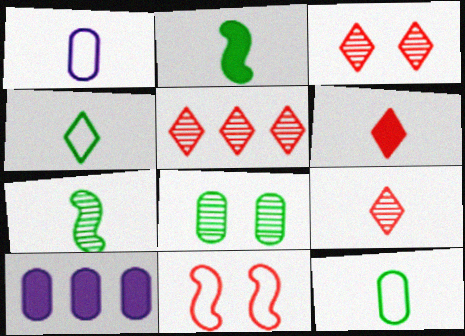[[1, 2, 9], 
[1, 6, 7], 
[3, 5, 9]]